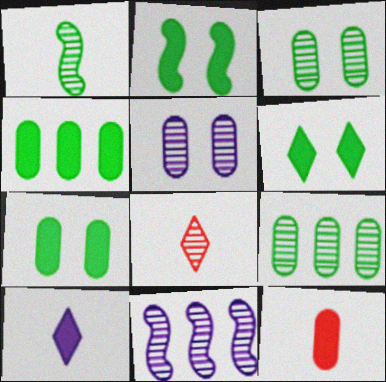[[2, 6, 7], 
[3, 8, 11]]